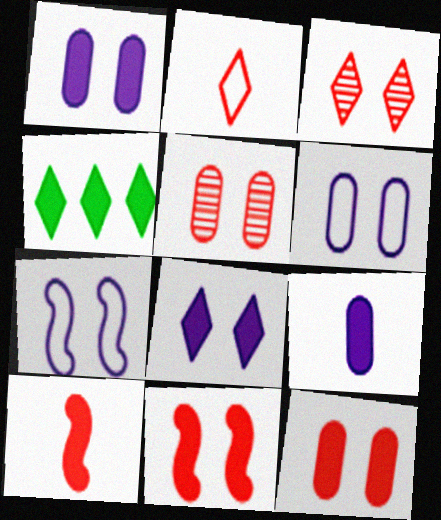[[1, 4, 10], 
[4, 9, 11]]